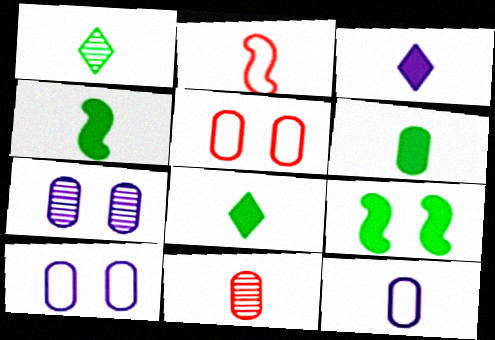[[4, 6, 8], 
[6, 11, 12]]